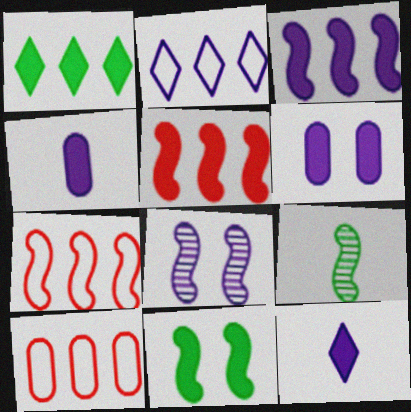[[2, 4, 8], 
[3, 6, 12]]